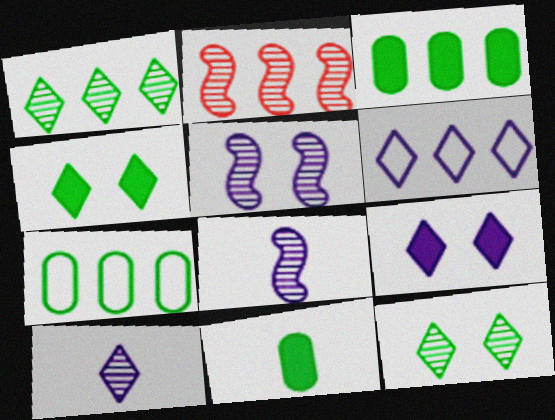[[2, 3, 6], 
[6, 9, 10]]